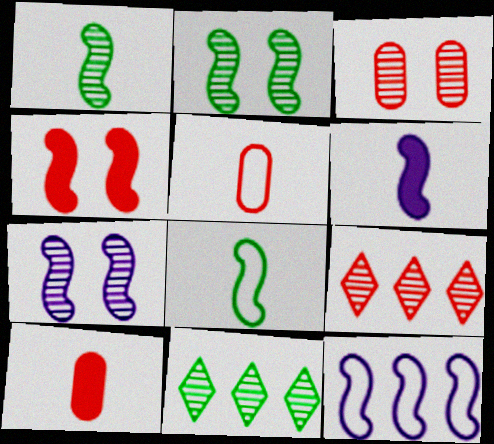[[1, 4, 12], 
[4, 5, 9], 
[6, 7, 12]]